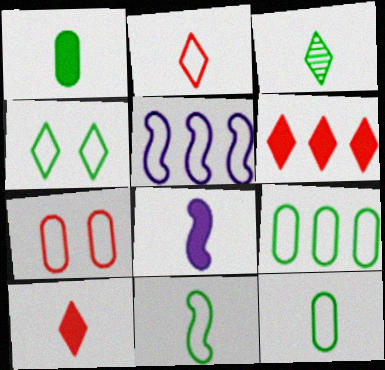[[1, 3, 11], 
[1, 8, 10], 
[4, 9, 11]]